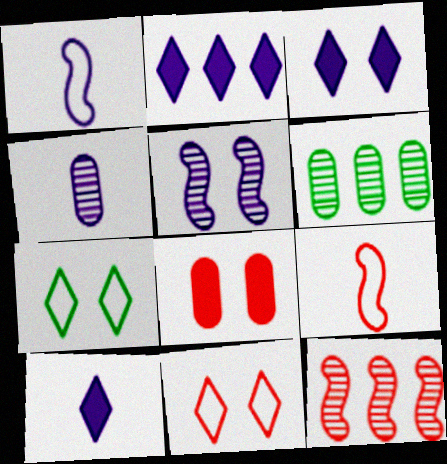[[1, 4, 10], 
[2, 3, 10], 
[3, 6, 9], 
[5, 7, 8]]